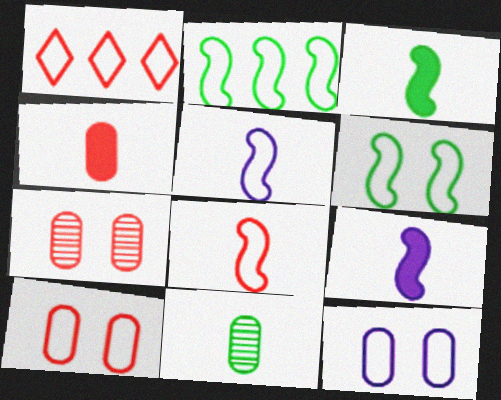[[1, 8, 10]]